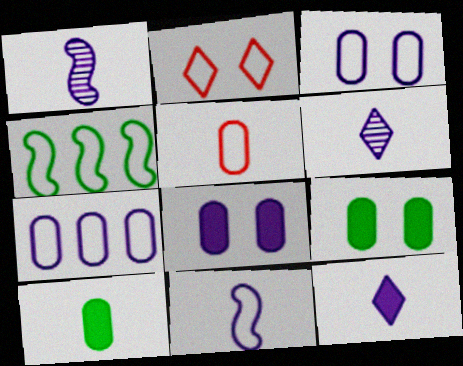[]